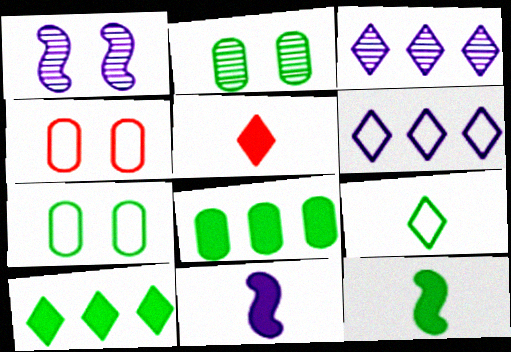[[3, 4, 12]]